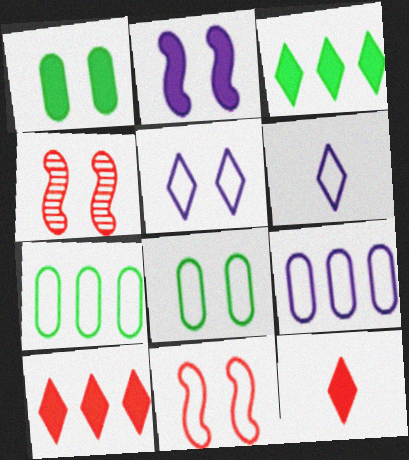[[1, 4, 5], 
[5, 8, 11], 
[6, 7, 11]]